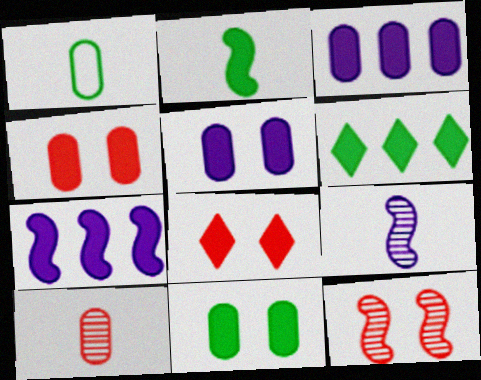[[2, 3, 8], 
[2, 6, 11], 
[4, 5, 11]]